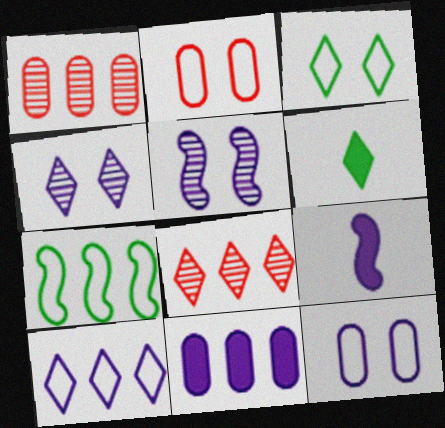[[1, 3, 9], 
[7, 8, 11]]